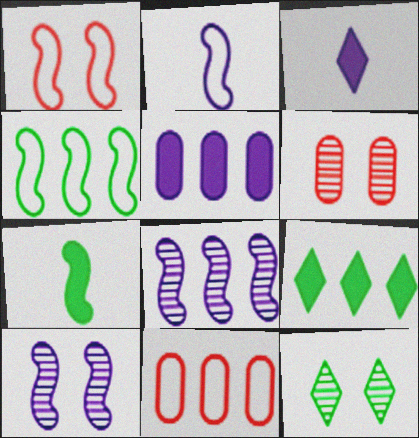[[1, 2, 4], 
[1, 7, 8], 
[2, 6, 9], 
[3, 4, 6], 
[6, 10, 12], 
[8, 9, 11]]